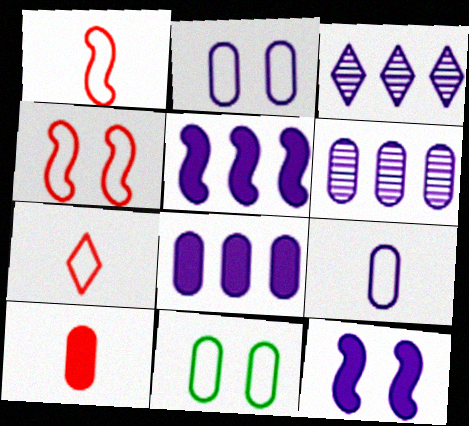[[3, 9, 12], 
[6, 10, 11]]